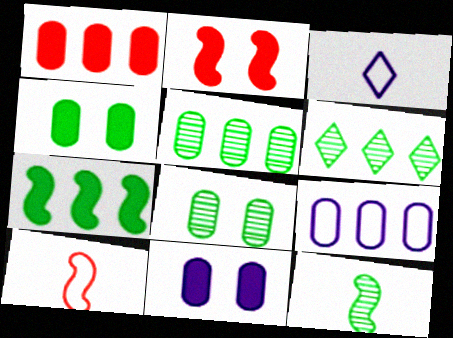[[1, 5, 9], 
[2, 3, 5], 
[6, 8, 12], 
[6, 10, 11]]